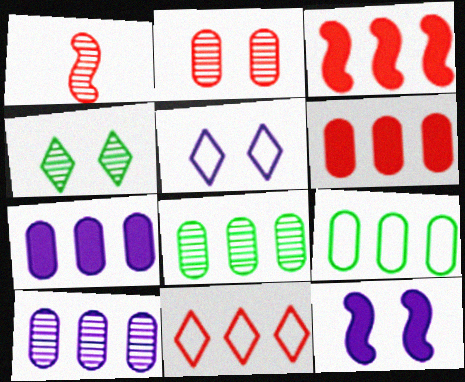[[1, 4, 10], 
[6, 9, 10]]